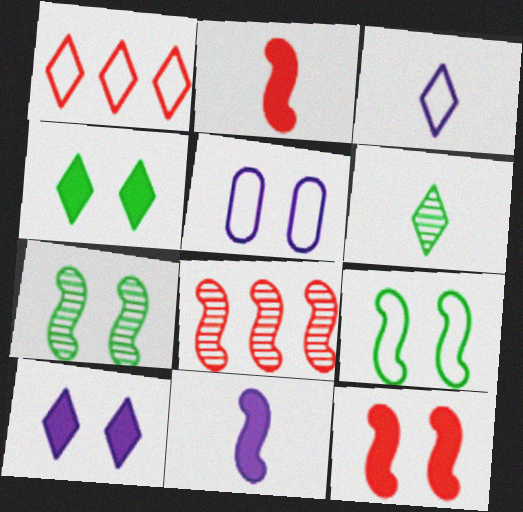[[1, 6, 10], 
[8, 9, 11]]